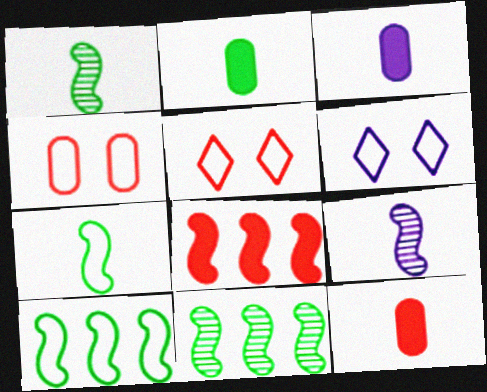[[2, 3, 12], 
[3, 5, 11], 
[6, 11, 12]]